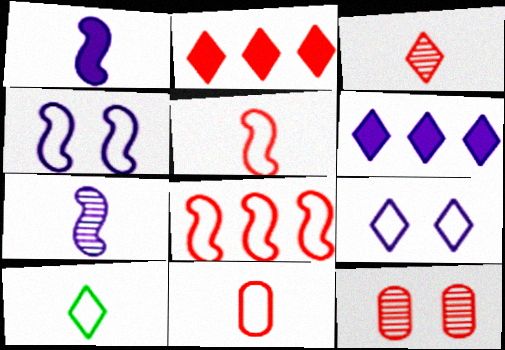[[2, 5, 12]]